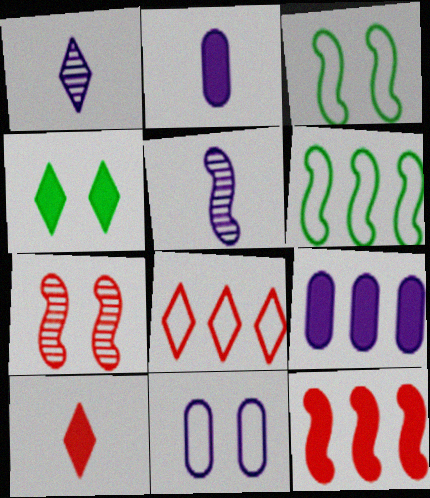[[1, 4, 8], 
[2, 4, 12], 
[3, 5, 12], 
[4, 7, 11]]